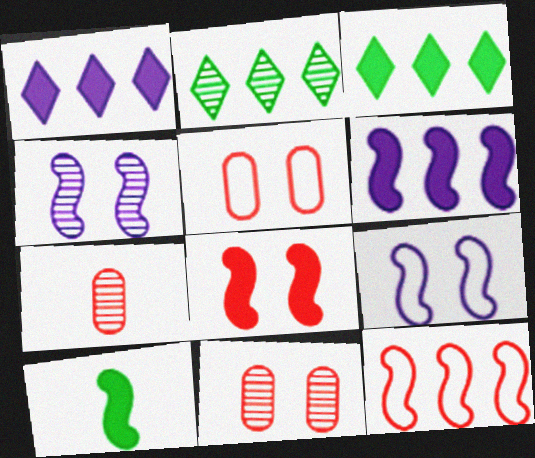[[2, 4, 7], 
[3, 7, 9], 
[4, 10, 12], 
[6, 8, 10]]